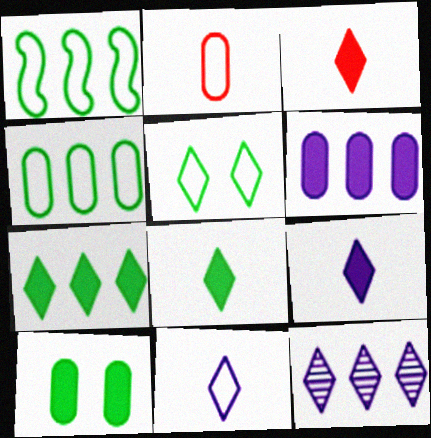[[3, 5, 12], 
[3, 8, 9]]